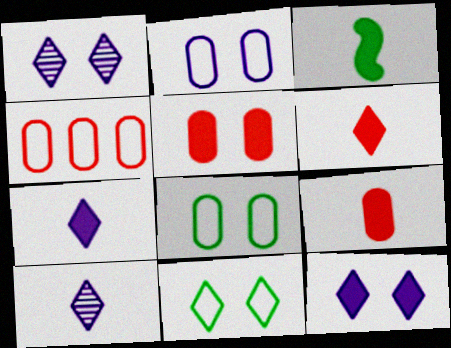[[1, 3, 4], 
[3, 7, 9]]